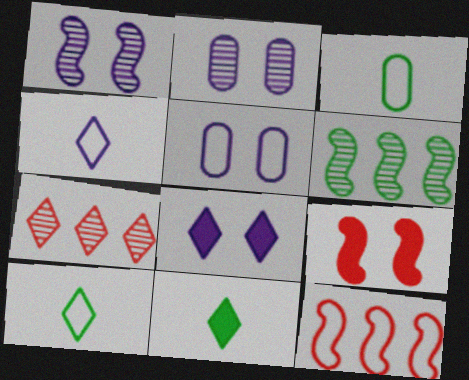[[1, 5, 8], 
[2, 11, 12], 
[5, 10, 12], 
[7, 8, 10]]